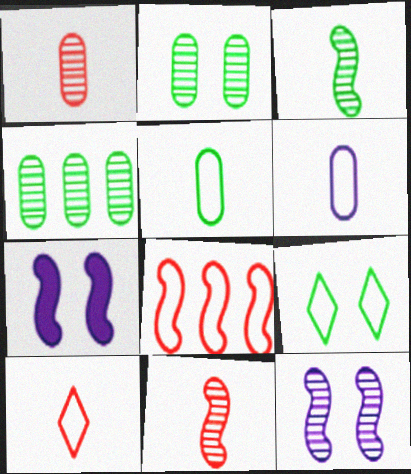[[3, 7, 8], 
[4, 7, 10], 
[6, 8, 9]]